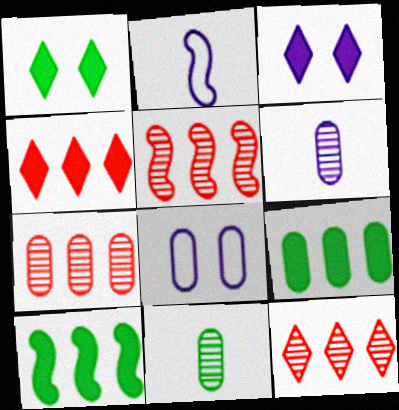[[1, 2, 7], 
[5, 7, 12]]